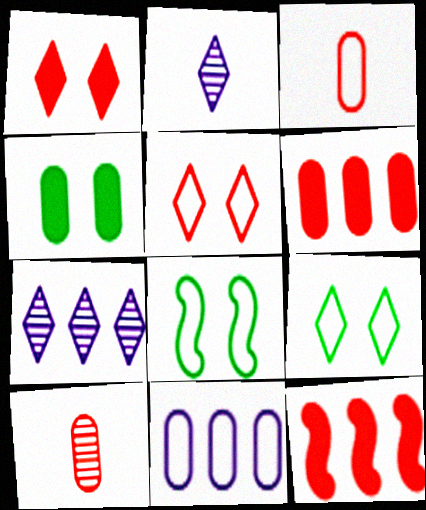[[2, 6, 8], 
[4, 10, 11], 
[5, 10, 12]]